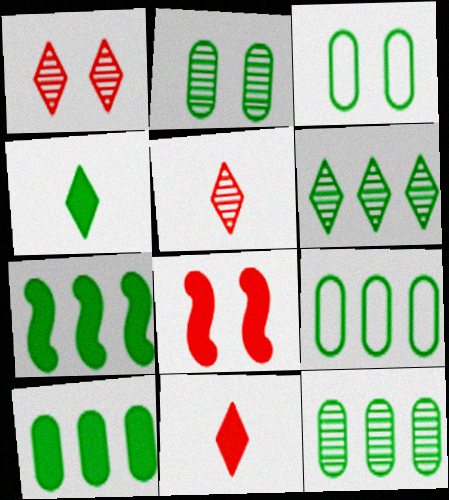[[6, 7, 9], 
[9, 10, 12]]